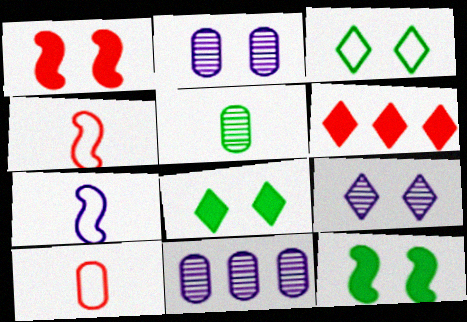[[1, 2, 3], 
[4, 8, 11]]